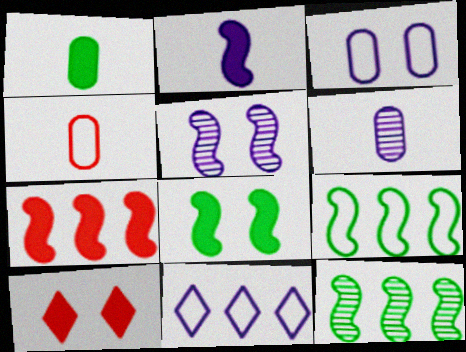[[1, 4, 6], 
[2, 7, 8], 
[6, 9, 10]]